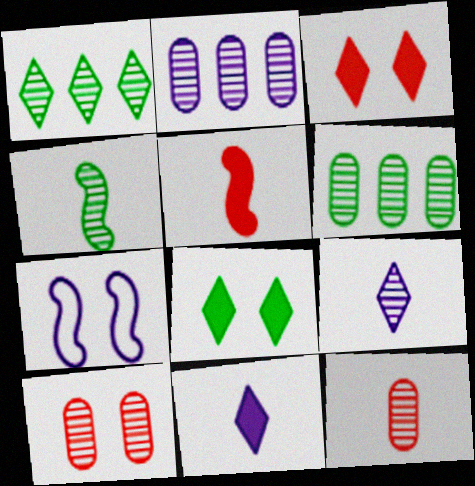[[2, 7, 11], 
[4, 9, 12], 
[7, 8, 10]]